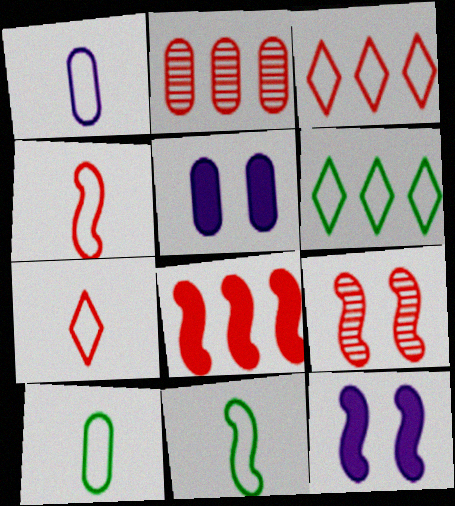[[1, 7, 11], 
[2, 3, 8], 
[2, 5, 10], 
[4, 8, 9]]